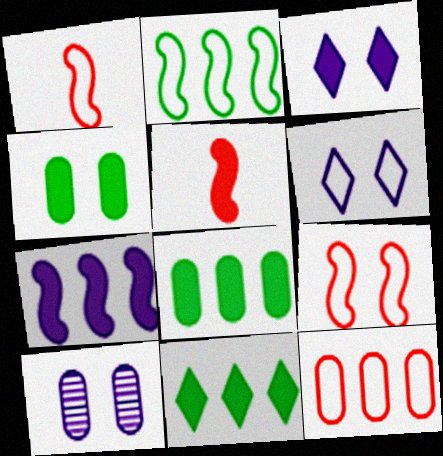[[1, 10, 11], 
[3, 5, 8]]